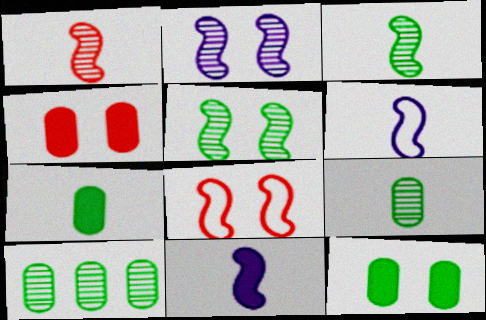[]